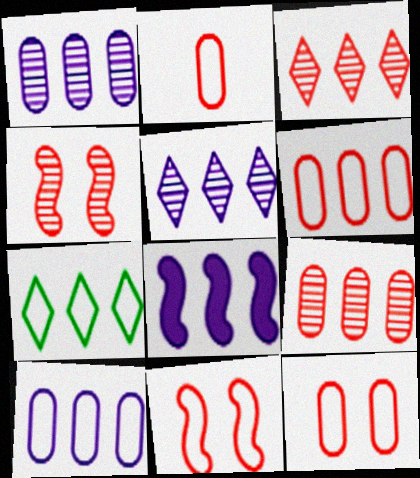[[2, 6, 12], 
[5, 8, 10], 
[7, 8, 9]]